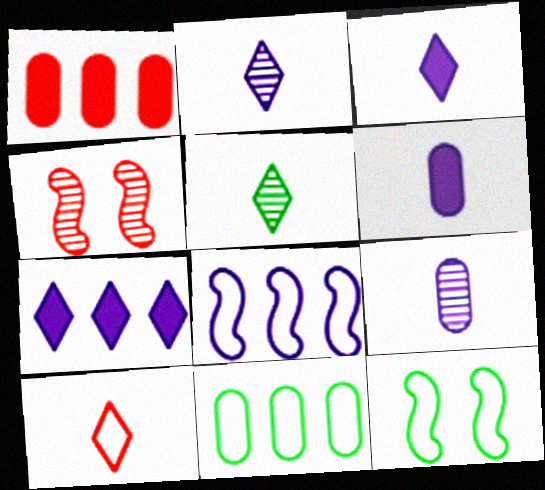[[1, 2, 12], 
[1, 4, 10], 
[3, 4, 11], 
[3, 5, 10]]